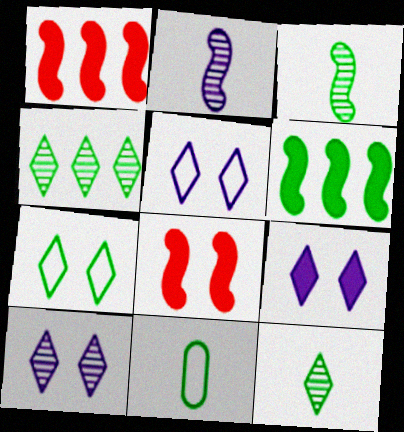[[1, 10, 11], 
[5, 9, 10]]